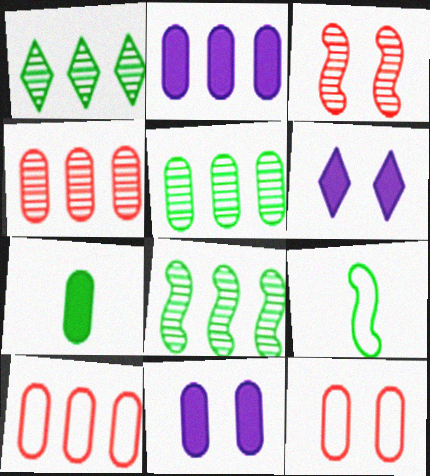[[1, 5, 8], 
[2, 5, 10], 
[4, 6, 9]]